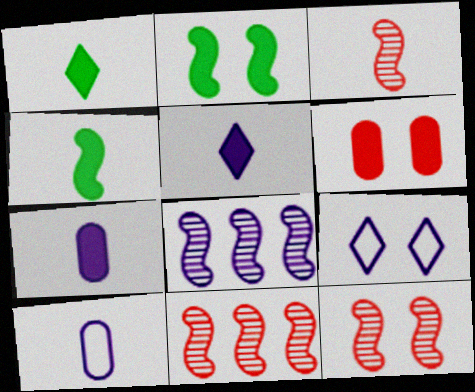[[1, 3, 10], 
[3, 11, 12], 
[7, 8, 9]]